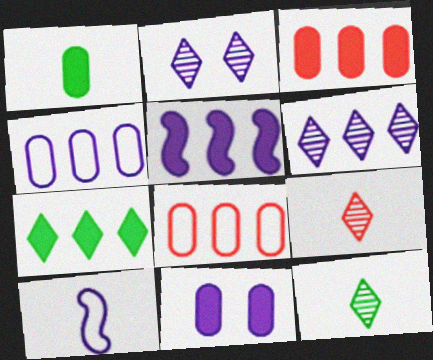[[1, 3, 11], 
[1, 9, 10], 
[3, 5, 7], 
[4, 5, 6], 
[6, 10, 11]]